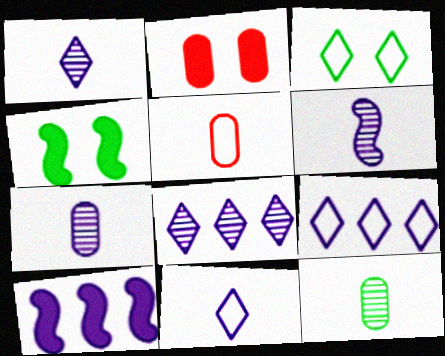[[1, 6, 7], 
[4, 5, 8]]